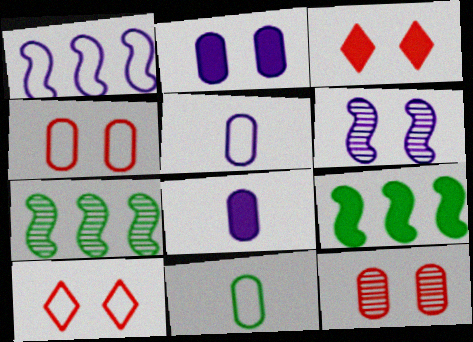[[1, 10, 11], 
[3, 5, 7], 
[3, 8, 9], 
[7, 8, 10]]